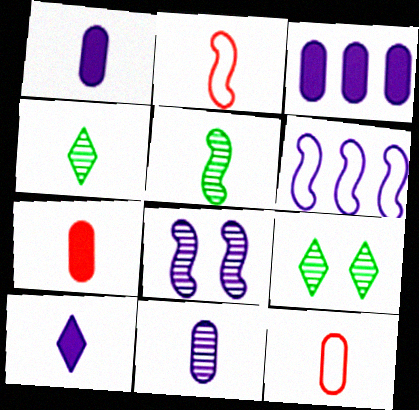[[1, 2, 4], 
[2, 3, 9], 
[5, 10, 12], 
[6, 7, 9]]